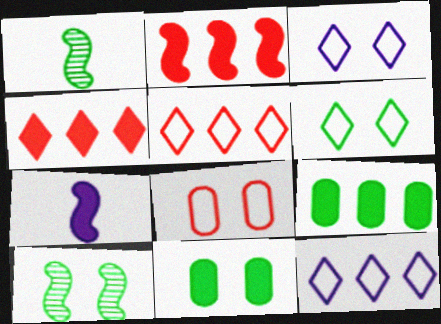[[1, 6, 9], 
[4, 7, 11], 
[6, 10, 11]]